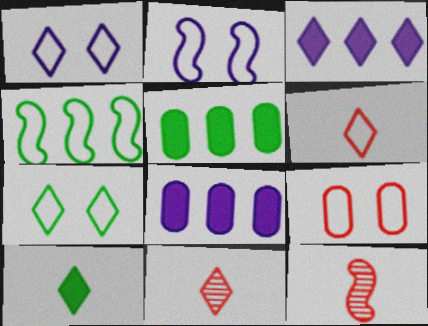[[1, 5, 12], 
[2, 5, 11], 
[2, 7, 9], 
[3, 7, 11], 
[7, 8, 12]]